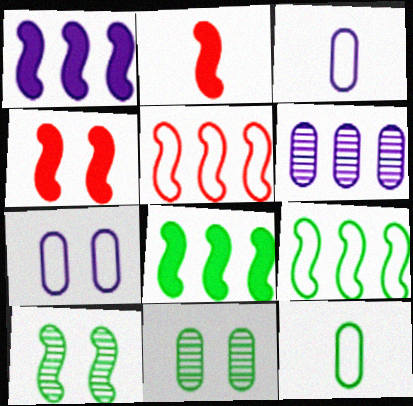[]